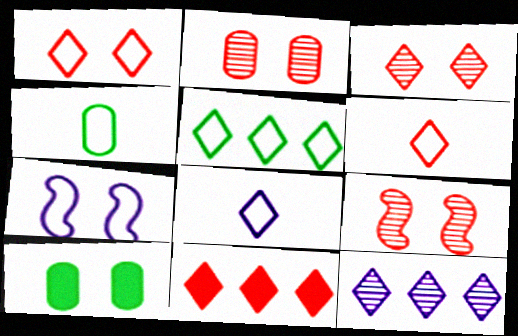[[1, 5, 8], 
[2, 3, 9], 
[3, 6, 11], 
[3, 7, 10], 
[5, 11, 12]]